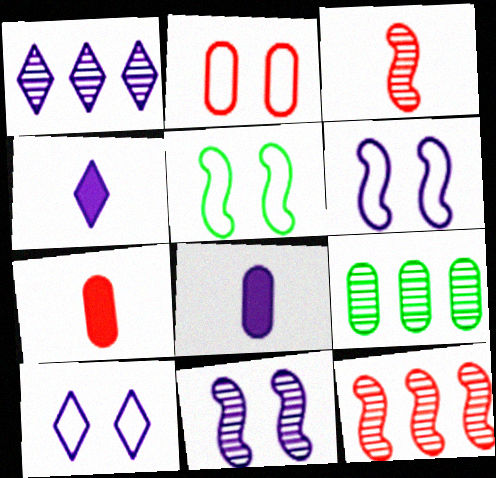[[1, 4, 10], 
[1, 5, 7], 
[1, 6, 8], 
[1, 9, 12], 
[2, 5, 10], 
[2, 8, 9]]